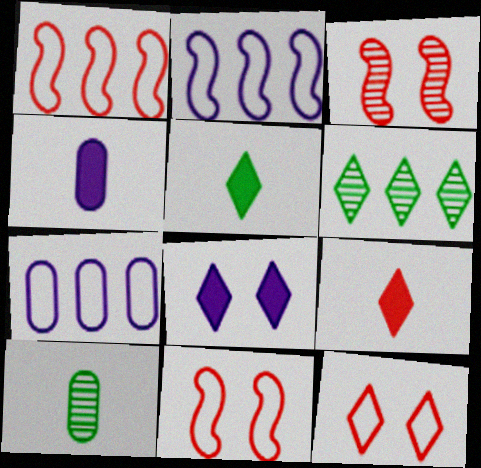[[1, 8, 10], 
[3, 5, 7], 
[4, 6, 11]]